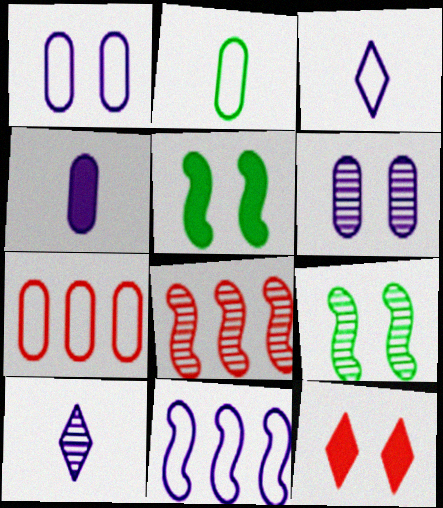[[1, 2, 7], 
[1, 3, 11], 
[1, 9, 12], 
[5, 7, 10]]